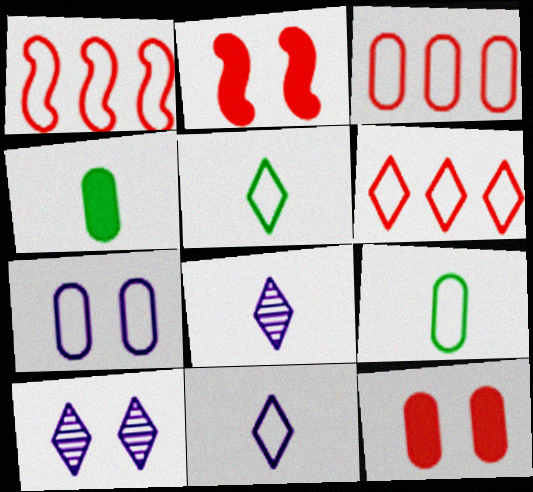[[1, 3, 6], 
[1, 4, 10], 
[1, 5, 7], 
[3, 7, 9]]